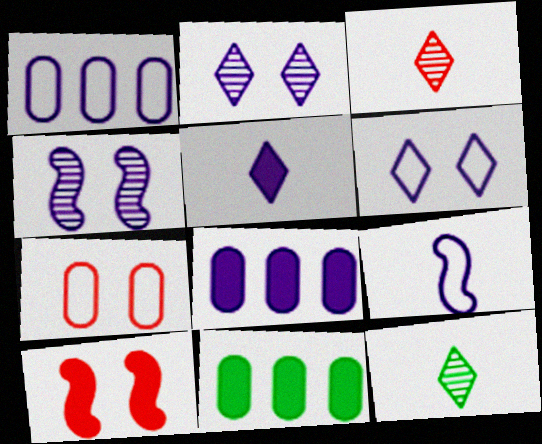[[1, 4, 5], 
[1, 6, 9], 
[1, 10, 12], 
[2, 8, 9], 
[5, 10, 11]]